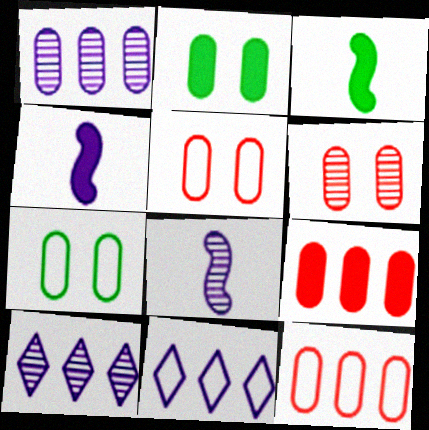[[3, 5, 10], 
[3, 6, 11]]